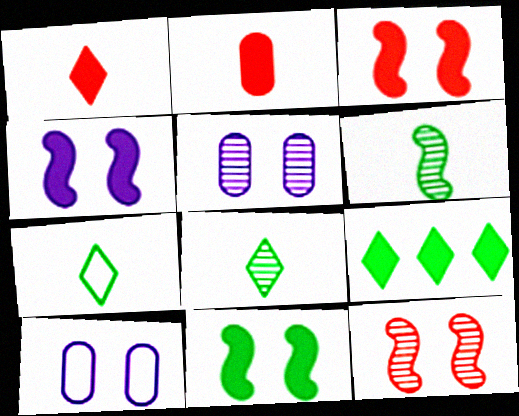[[2, 4, 9], 
[3, 4, 11]]